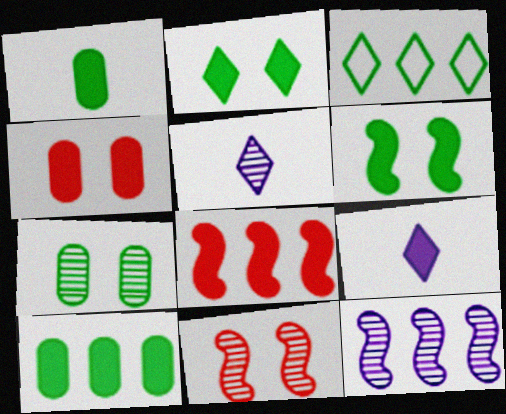[]